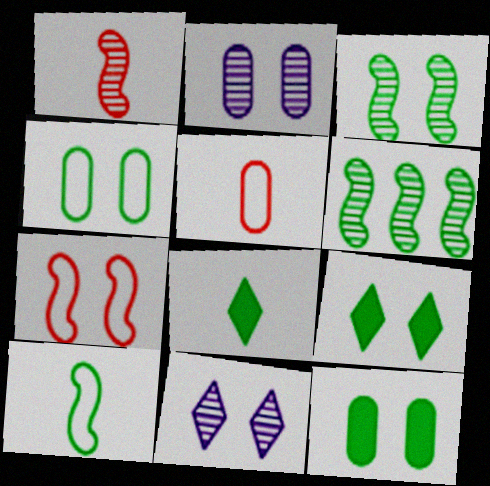[[2, 7, 9], 
[3, 4, 9], 
[4, 6, 8], 
[7, 11, 12]]